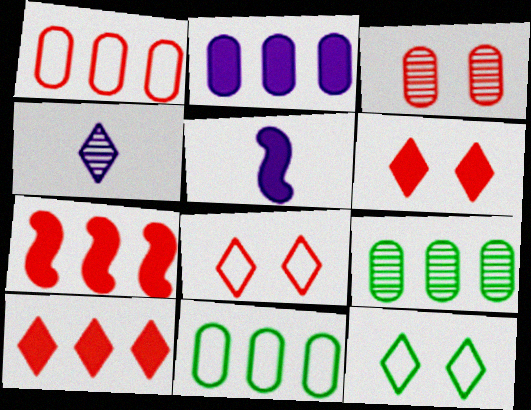[[1, 2, 9], 
[4, 10, 12], 
[5, 8, 9]]